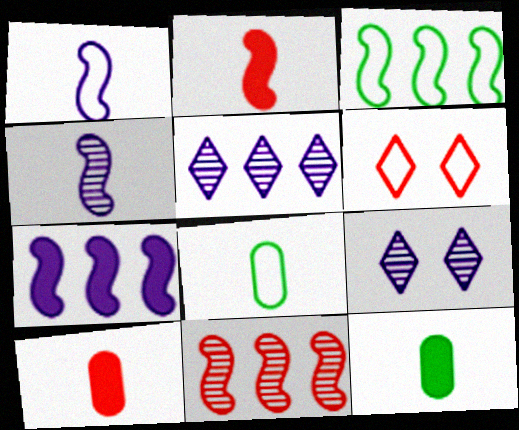[[3, 7, 11], 
[3, 9, 10], 
[6, 10, 11]]